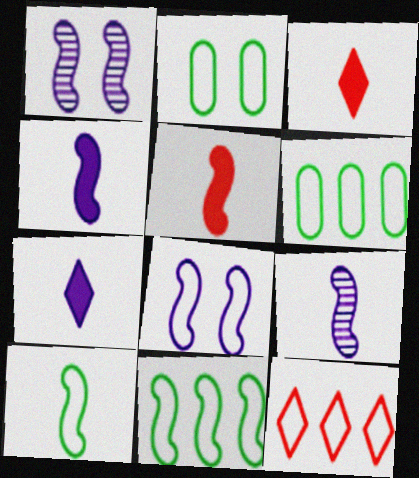[[1, 3, 6], 
[1, 5, 11], 
[5, 9, 10]]